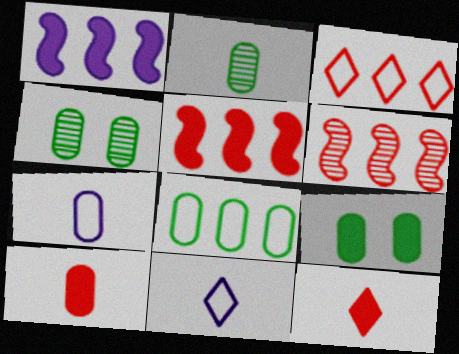[[1, 9, 12], 
[2, 7, 10], 
[2, 8, 9], 
[4, 5, 11], 
[6, 9, 11]]